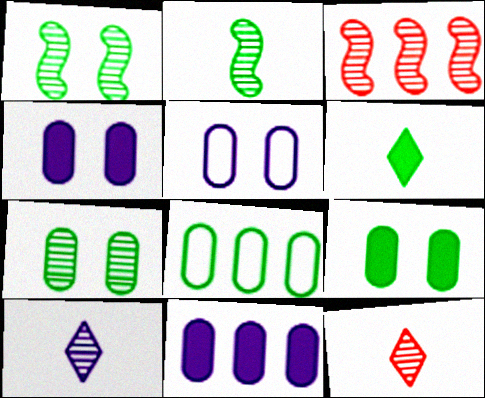[[1, 6, 8], 
[3, 5, 6], 
[3, 7, 10]]